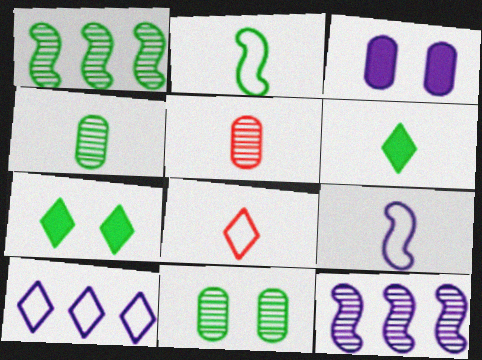[[1, 3, 8], 
[2, 4, 6], 
[5, 6, 9]]